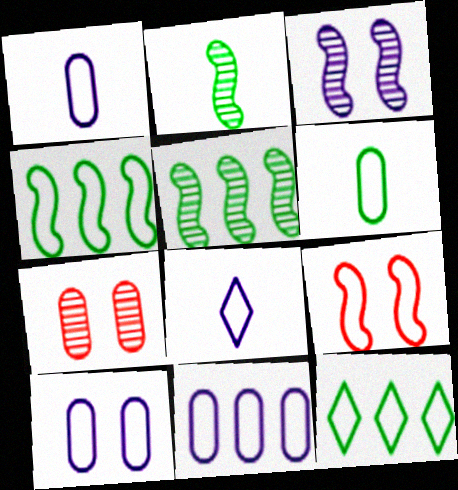[[1, 9, 12], 
[1, 10, 11]]